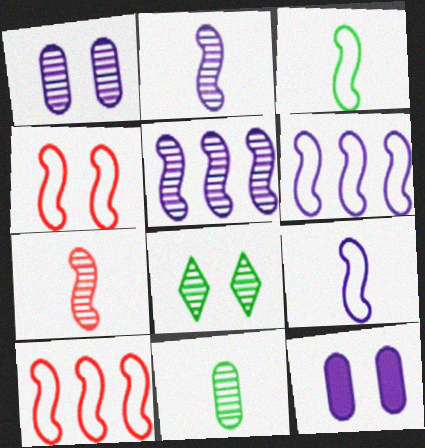[[3, 4, 6], 
[4, 8, 12]]